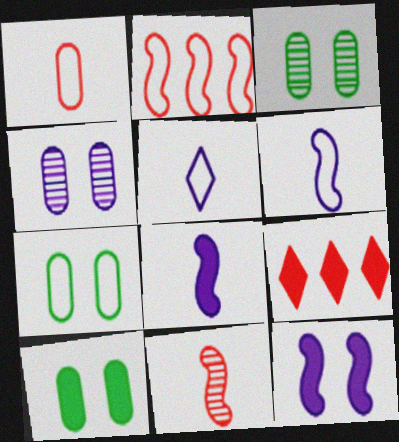[[2, 5, 7], 
[3, 6, 9], 
[3, 7, 10], 
[8, 9, 10]]